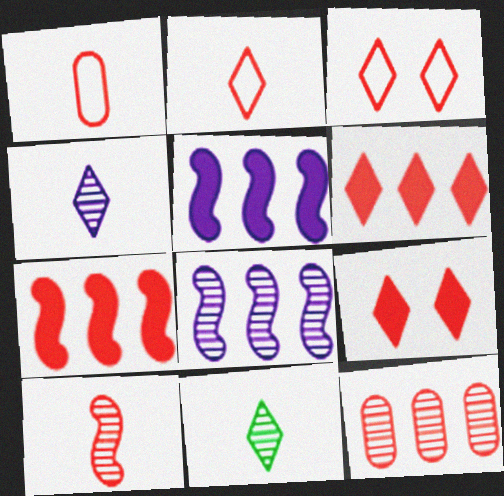[]